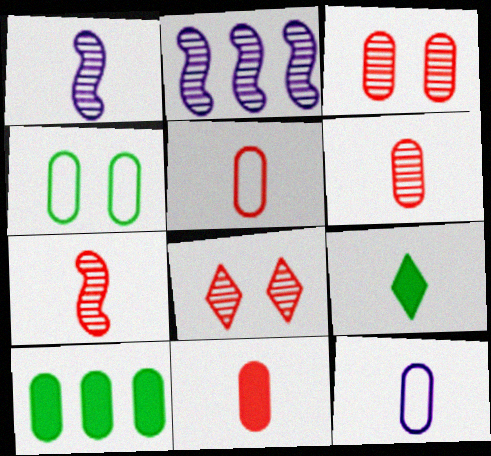[[1, 5, 9], 
[3, 10, 12], 
[5, 6, 11], 
[7, 9, 12]]